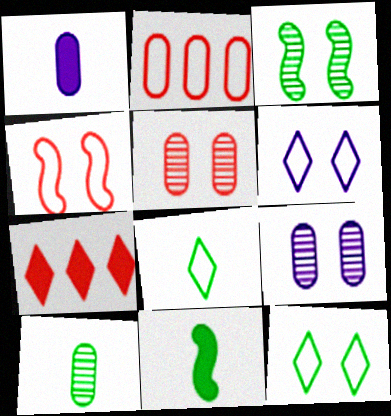[[8, 10, 11]]